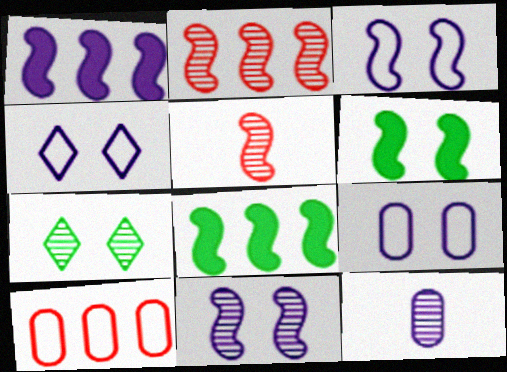[[1, 4, 12], 
[2, 7, 12], 
[3, 4, 9], 
[3, 5, 8]]